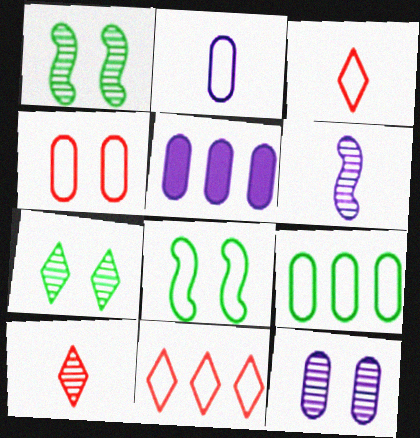[[1, 3, 5], 
[2, 4, 9], 
[2, 5, 12], 
[2, 8, 11], 
[5, 8, 10]]